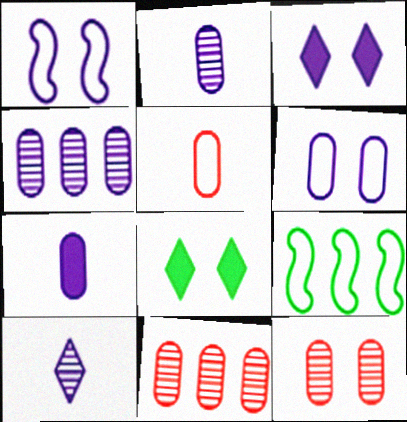[[1, 8, 12], 
[4, 6, 7]]